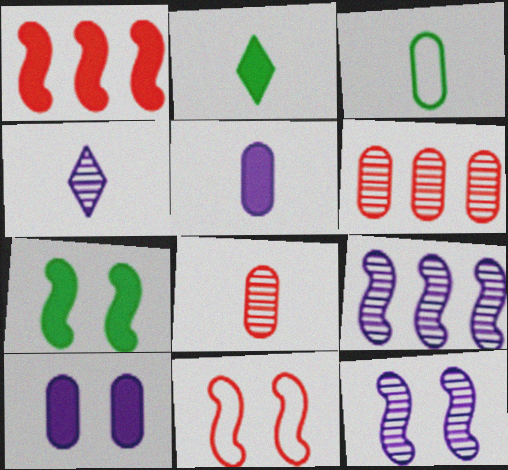[[1, 2, 10], 
[3, 5, 8], 
[3, 6, 10], 
[7, 11, 12]]